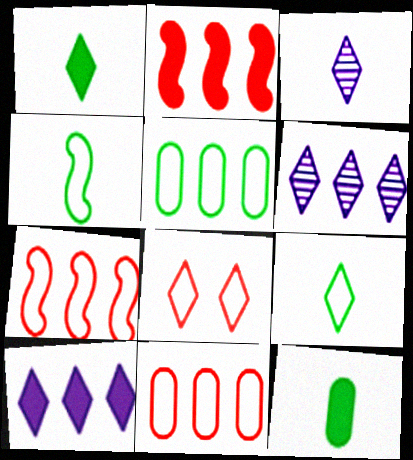[[1, 6, 8], 
[2, 5, 6]]